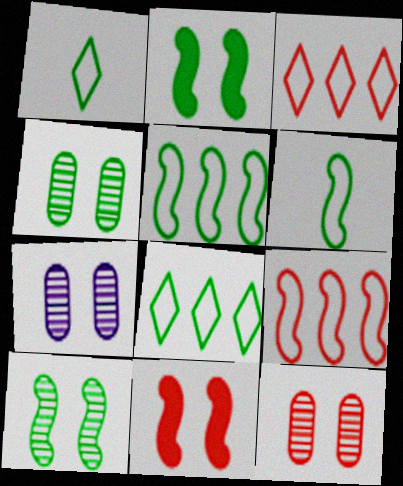[[4, 7, 12]]